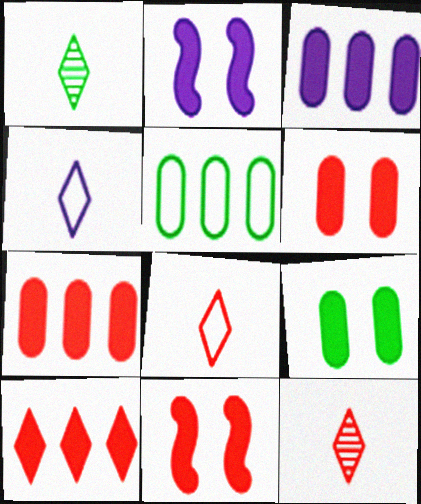[[2, 5, 12]]